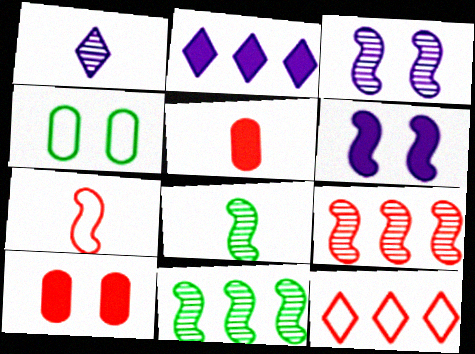[[3, 8, 9], 
[6, 7, 11]]